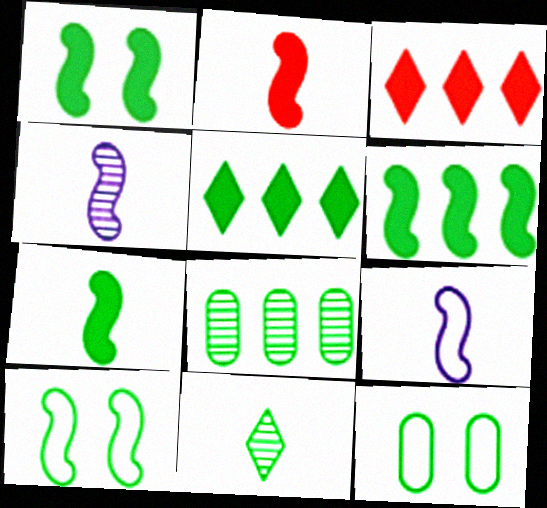[[1, 6, 7], 
[3, 4, 12], 
[6, 11, 12]]